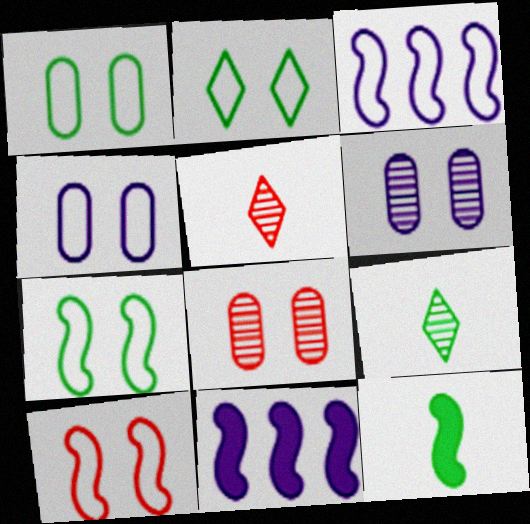[[1, 2, 7], 
[1, 5, 11], 
[2, 4, 10]]